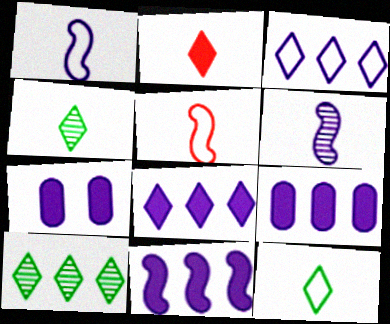[[3, 6, 7], 
[5, 7, 10], 
[8, 9, 11]]